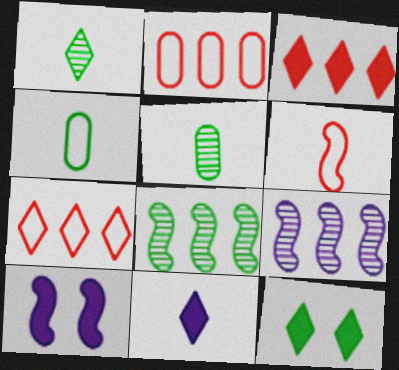[[1, 2, 10], 
[3, 11, 12], 
[4, 8, 12], 
[5, 6, 11], 
[5, 7, 10], 
[6, 8, 10]]